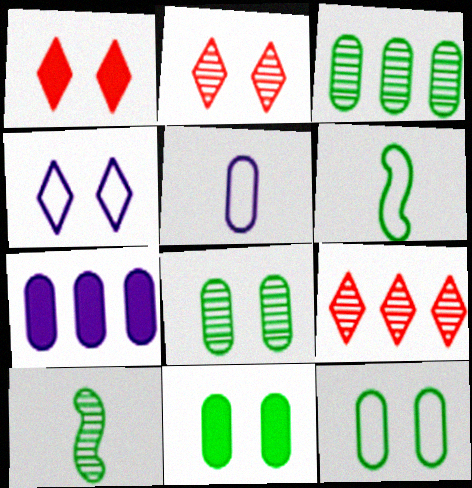[[2, 6, 7], 
[8, 11, 12]]